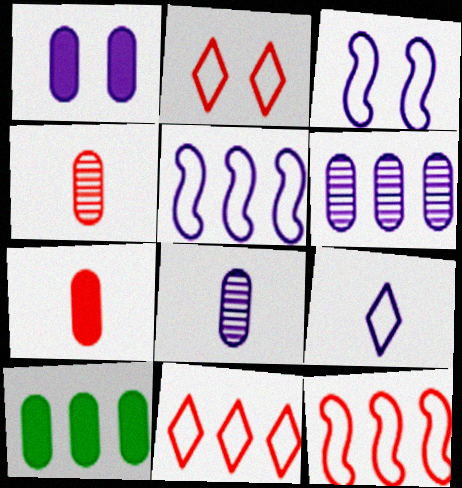[[1, 7, 10]]